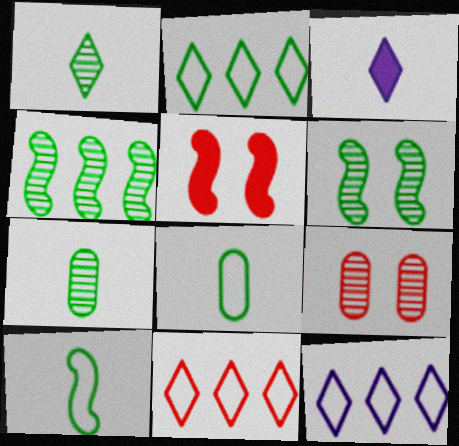[[2, 11, 12], 
[5, 7, 12]]